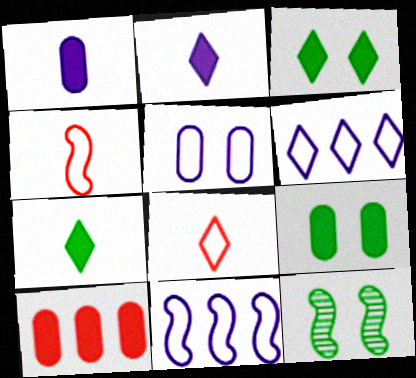[[1, 9, 10]]